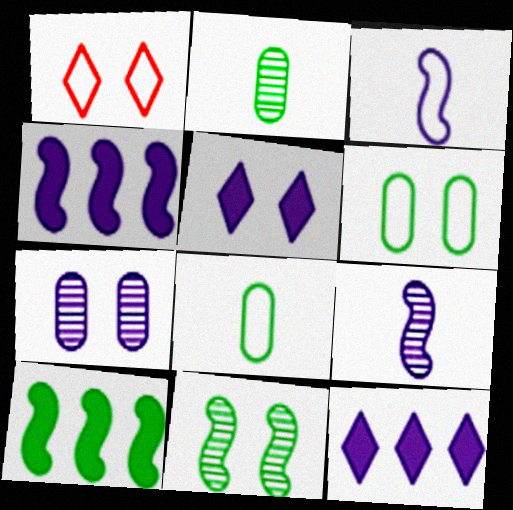[[1, 2, 4], 
[3, 7, 12]]